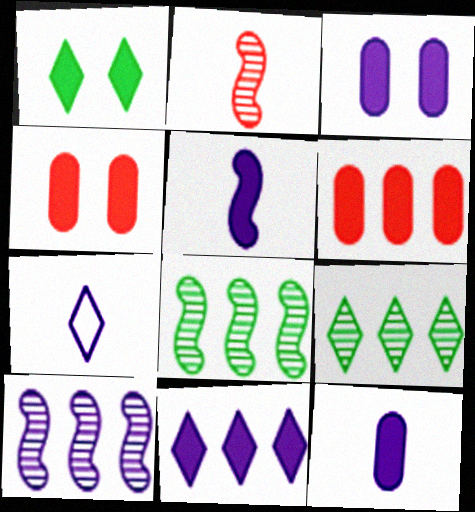[[1, 5, 6], 
[3, 5, 11], 
[3, 7, 10], 
[4, 7, 8]]